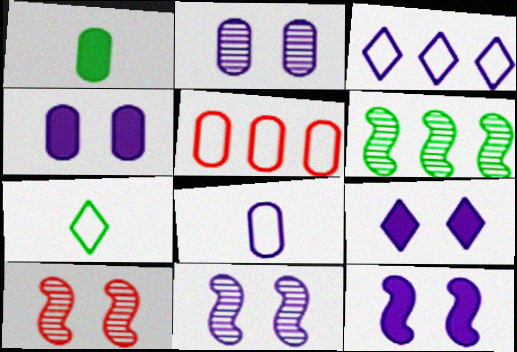[[1, 2, 5], 
[1, 3, 10], 
[4, 9, 12]]